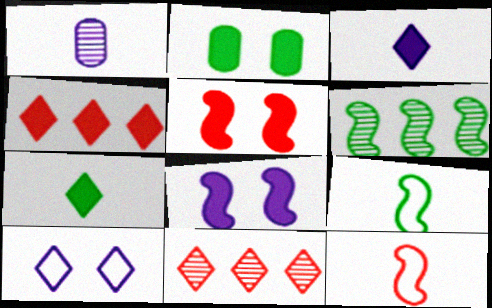[[1, 7, 12], 
[6, 8, 12], 
[7, 10, 11]]